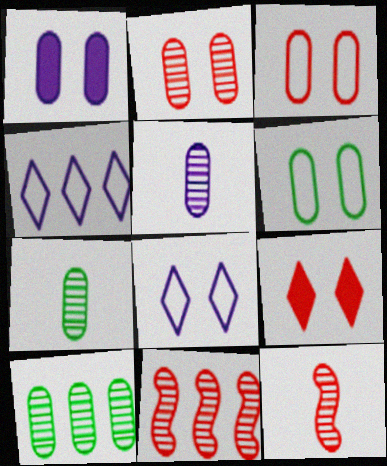[[1, 2, 6], 
[2, 5, 10]]